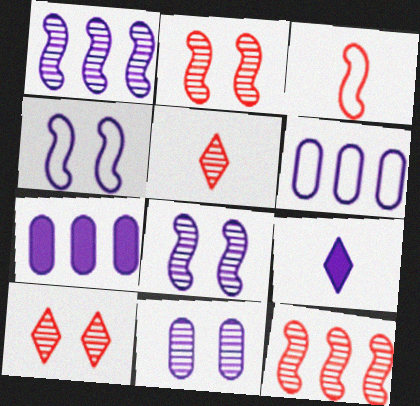[[6, 8, 9]]